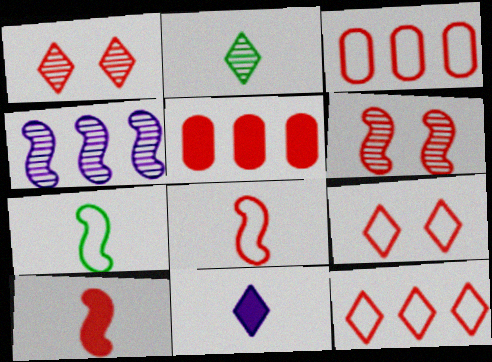[[1, 3, 10], 
[1, 5, 8], 
[3, 8, 9]]